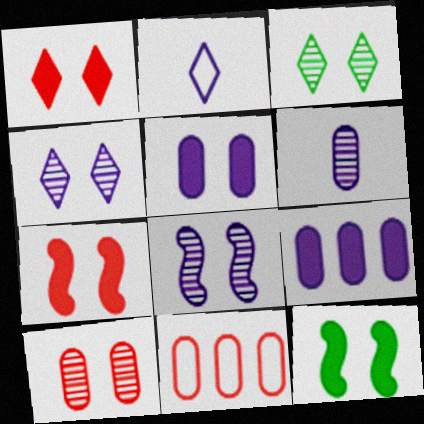[[1, 5, 12], 
[2, 8, 9], 
[3, 8, 10]]